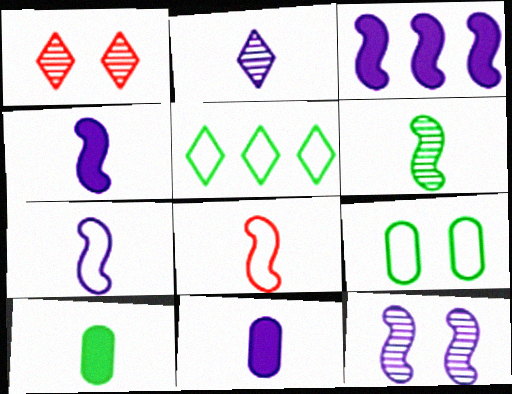[[2, 7, 11], 
[2, 8, 10], 
[3, 7, 12], 
[4, 6, 8]]